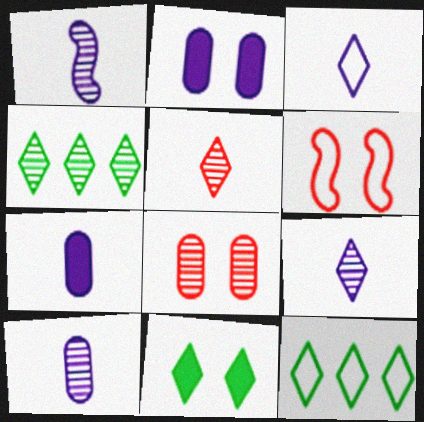[[1, 3, 7], 
[1, 4, 8], 
[1, 9, 10], 
[4, 6, 7]]